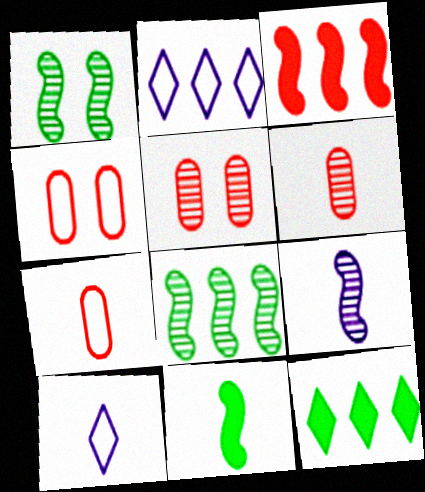[[2, 5, 11], 
[4, 9, 12], 
[6, 10, 11]]